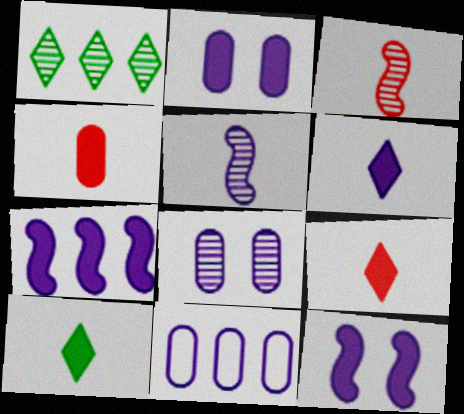[[1, 3, 8], 
[2, 6, 7], 
[6, 9, 10]]